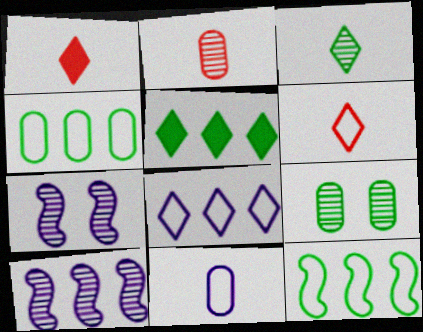[[1, 4, 7]]